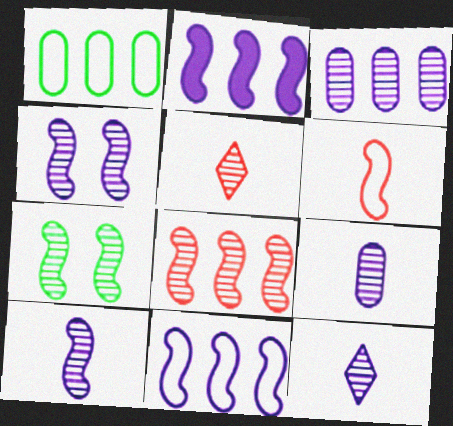[[2, 6, 7], 
[3, 4, 12], 
[3, 5, 7], 
[7, 8, 10], 
[9, 10, 12]]